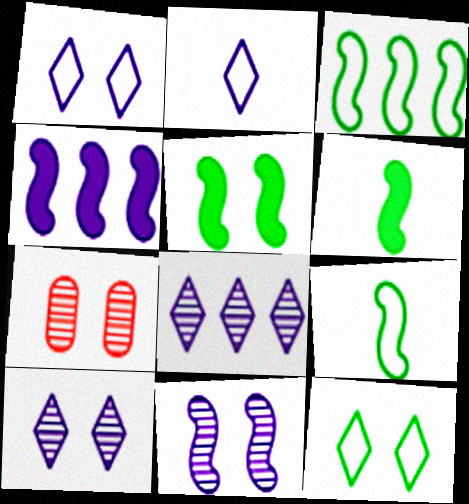[[1, 5, 7]]